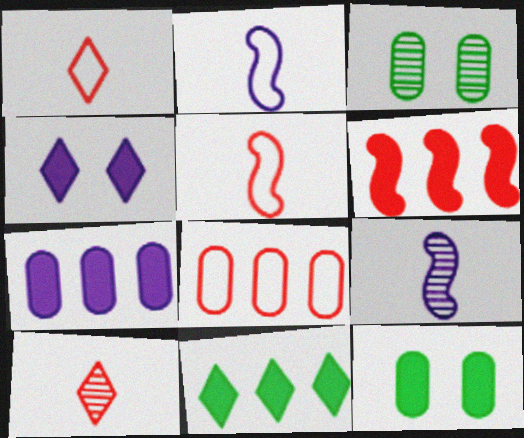[[6, 7, 11]]